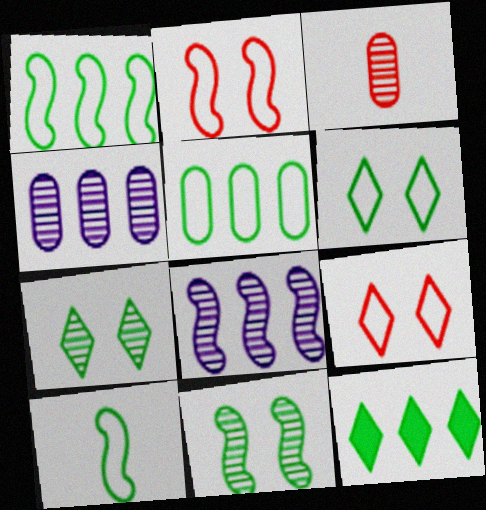[[3, 7, 8], 
[5, 6, 10]]